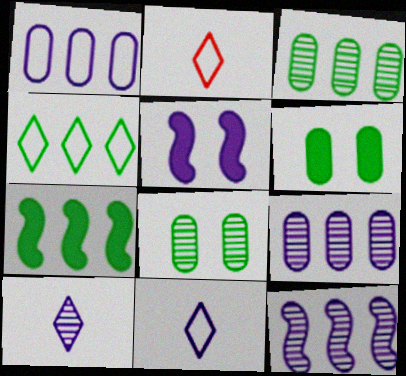[[1, 5, 10], 
[2, 3, 5], 
[2, 6, 12], 
[3, 4, 7], 
[5, 9, 11]]